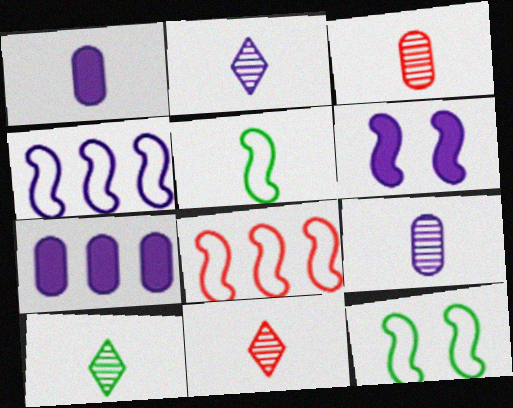[[1, 5, 11], 
[2, 10, 11], 
[7, 11, 12]]